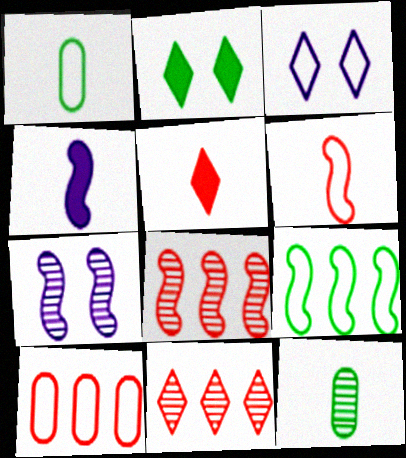[[2, 9, 12], 
[7, 11, 12]]